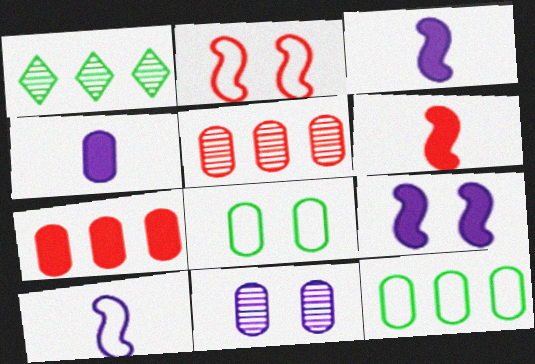[[1, 2, 4], 
[4, 5, 8]]